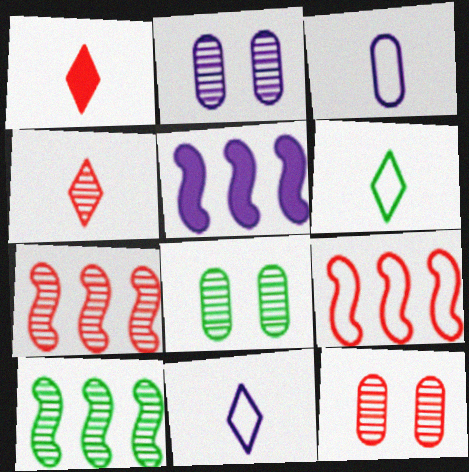[[1, 9, 12], 
[2, 4, 10], 
[2, 5, 11], 
[2, 8, 12], 
[4, 7, 12], 
[5, 6, 12], 
[5, 9, 10]]